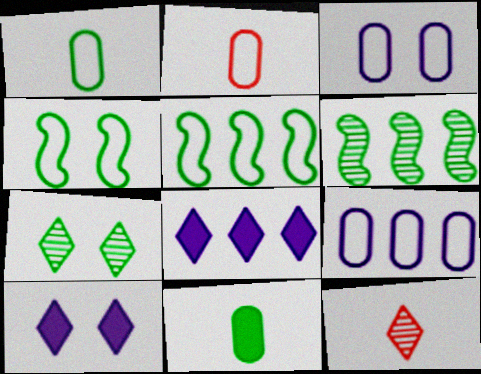[[2, 6, 10], 
[5, 7, 11]]